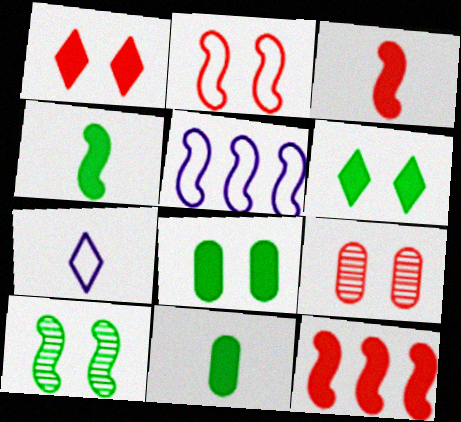[[1, 2, 9], 
[3, 5, 10]]